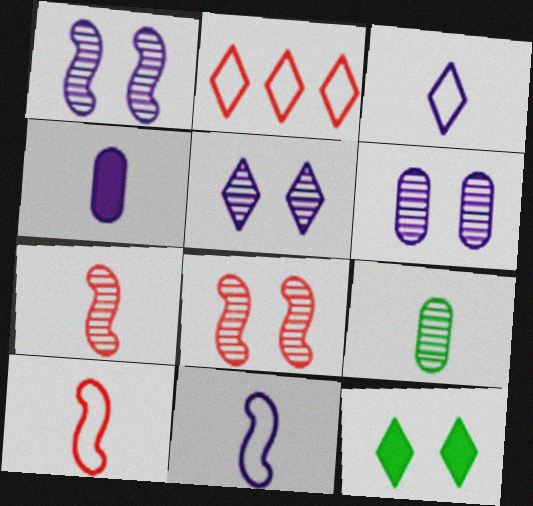[[1, 5, 6]]